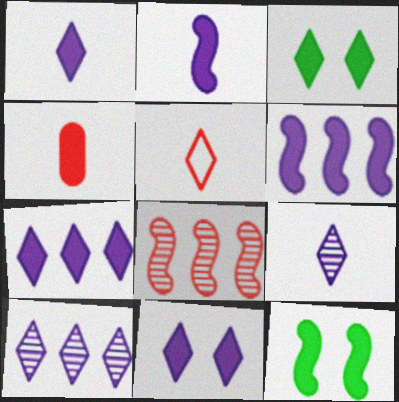[[1, 7, 11], 
[3, 4, 6], 
[3, 5, 10], 
[4, 7, 12]]